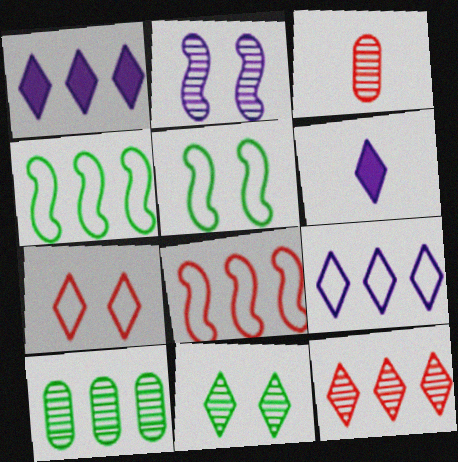[[1, 3, 5], 
[1, 8, 10]]